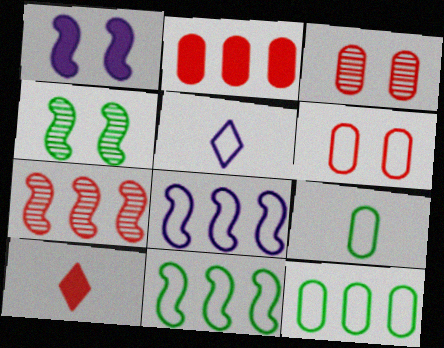[[2, 4, 5], 
[5, 6, 11], 
[6, 7, 10]]